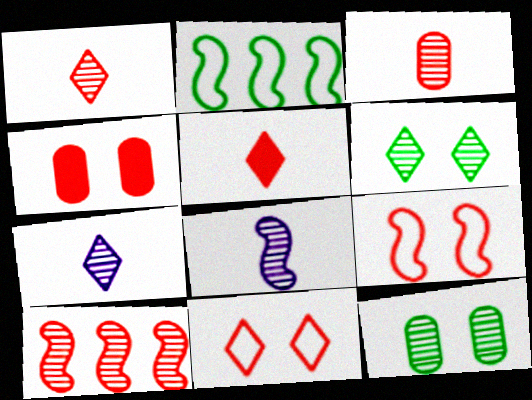[[2, 4, 7], 
[7, 10, 12]]